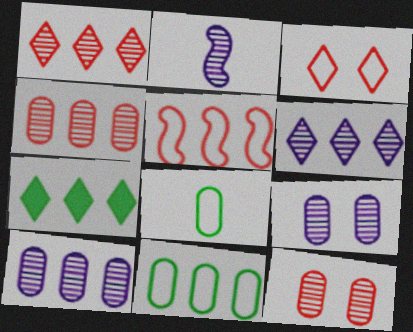[[2, 6, 9], 
[5, 7, 10]]